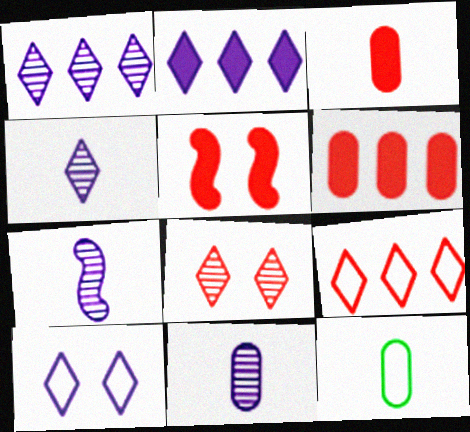[[1, 5, 12], 
[2, 4, 10], 
[3, 11, 12], 
[4, 7, 11]]